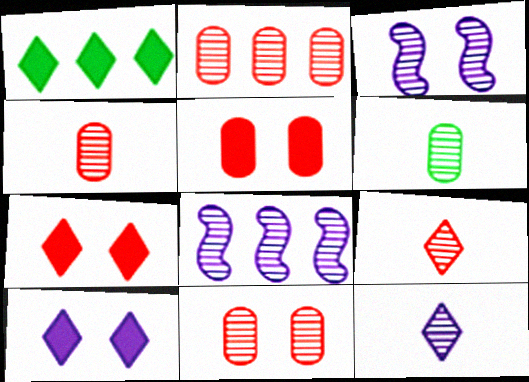[[2, 4, 11]]